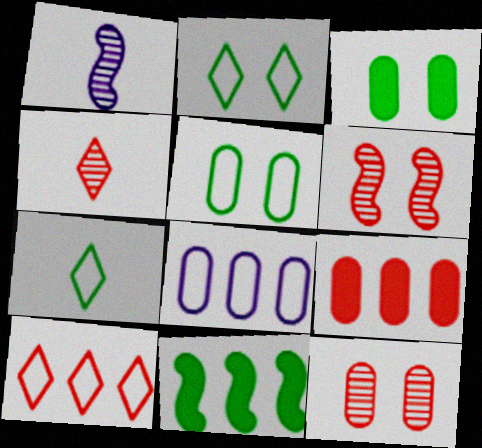[[1, 2, 9], 
[1, 3, 10]]